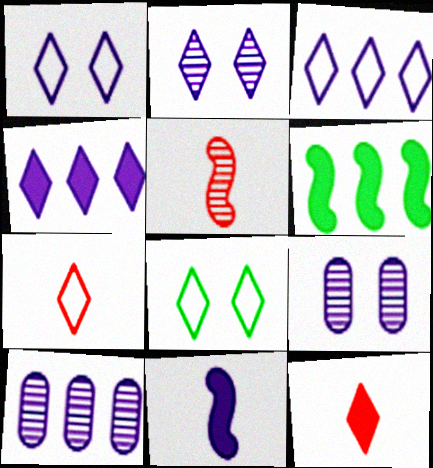[[1, 10, 11], 
[3, 7, 8], 
[3, 9, 11], 
[6, 7, 9]]